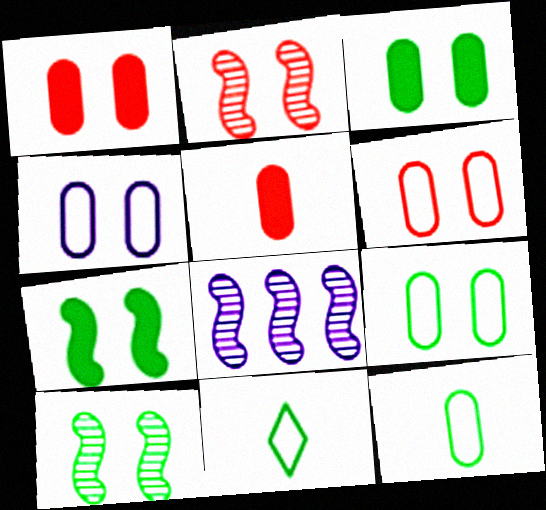[[1, 8, 11], 
[4, 6, 9]]